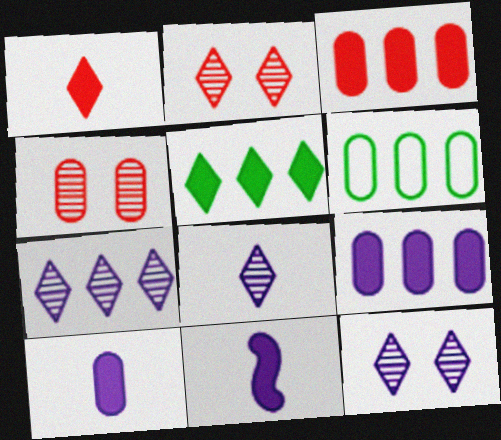[[2, 6, 11], 
[4, 6, 10], 
[7, 8, 12]]